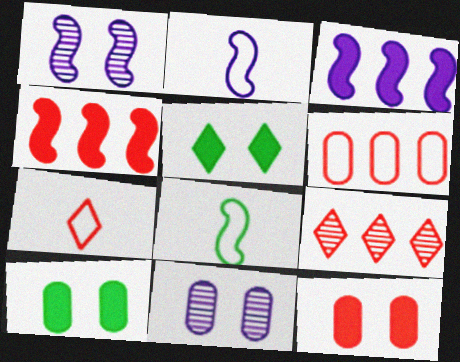[[1, 2, 3], 
[1, 4, 8], 
[2, 9, 10], 
[4, 6, 9]]